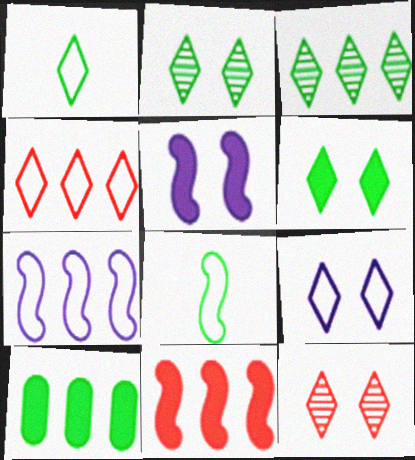[[1, 3, 6], 
[1, 4, 9], 
[2, 8, 10], 
[6, 9, 12]]